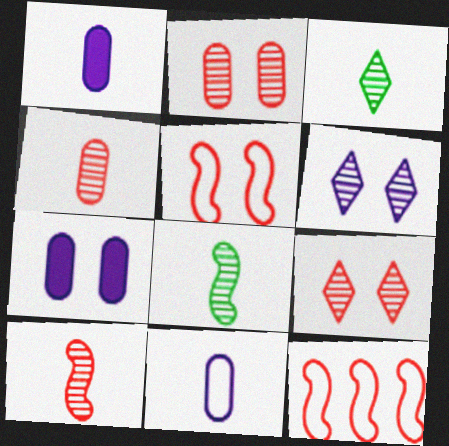[[3, 7, 12]]